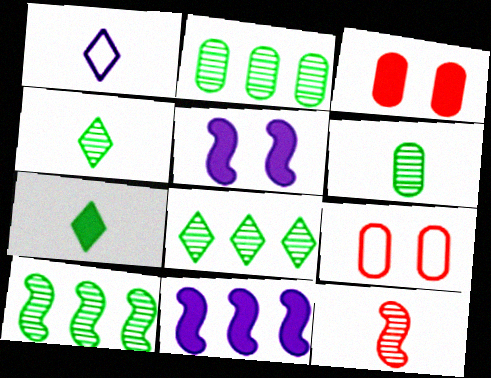[[1, 3, 10], 
[2, 8, 10], 
[3, 7, 11], 
[4, 9, 11]]